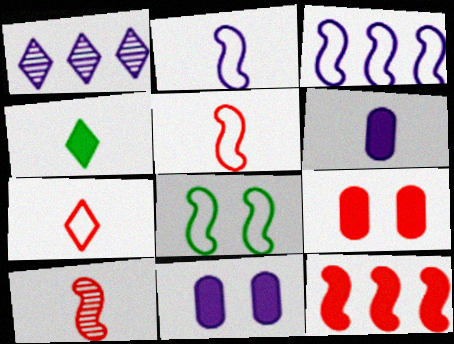[[1, 2, 11], 
[3, 5, 8], 
[4, 11, 12]]